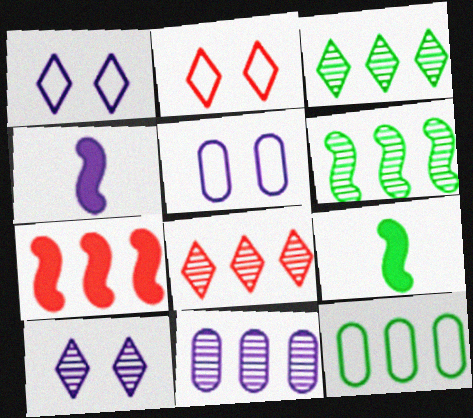[[1, 4, 11], 
[2, 9, 11], 
[5, 8, 9], 
[6, 8, 11]]